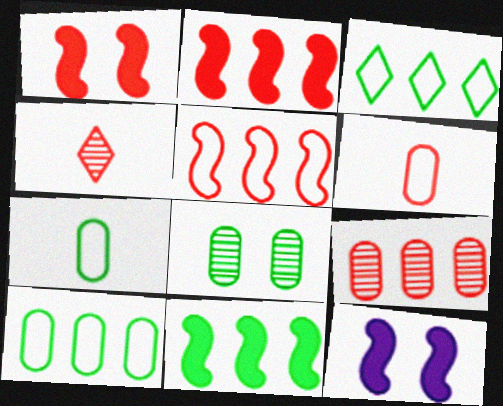[[4, 10, 12]]